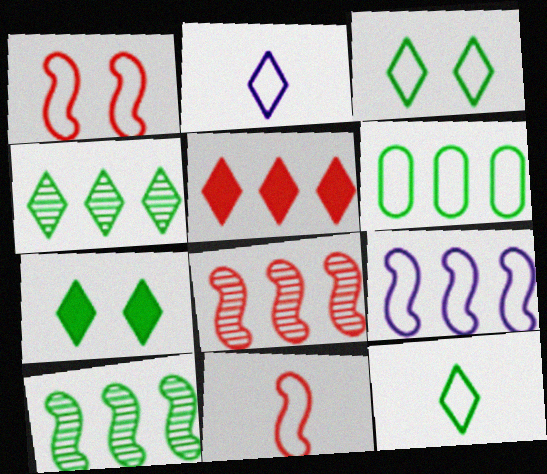[[1, 2, 6], 
[4, 7, 12]]